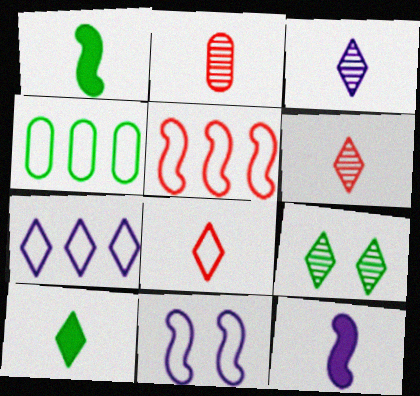[[1, 4, 9], 
[3, 8, 10], 
[4, 5, 7], 
[4, 8, 11]]